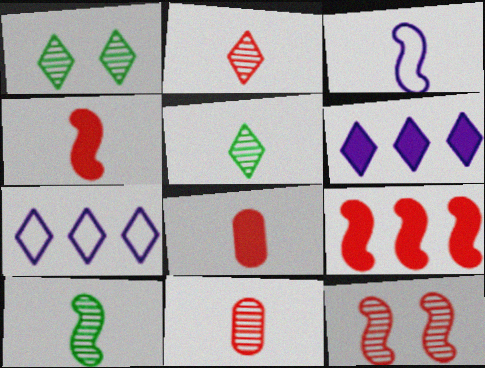[[3, 4, 10], 
[3, 5, 8]]